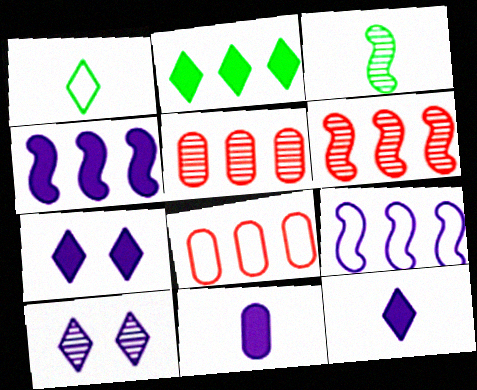[[2, 5, 9], 
[3, 5, 10], 
[3, 7, 8], 
[4, 7, 11], 
[9, 10, 11]]